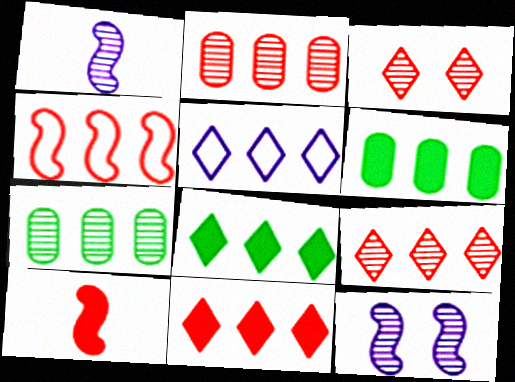[[1, 3, 7], 
[2, 4, 11], 
[5, 8, 9]]